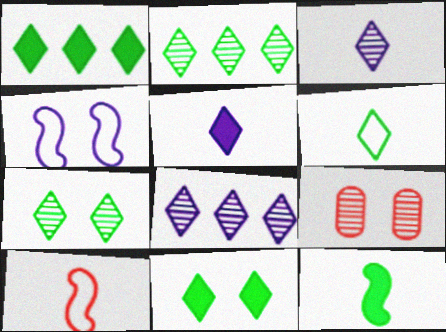[[1, 6, 7], 
[2, 6, 11], 
[4, 9, 11]]